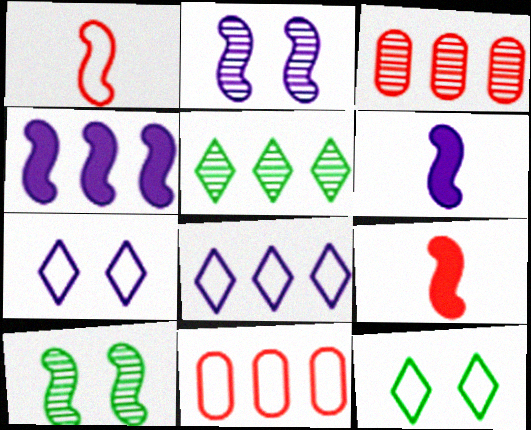[[1, 4, 10], 
[3, 6, 12], 
[4, 5, 11]]